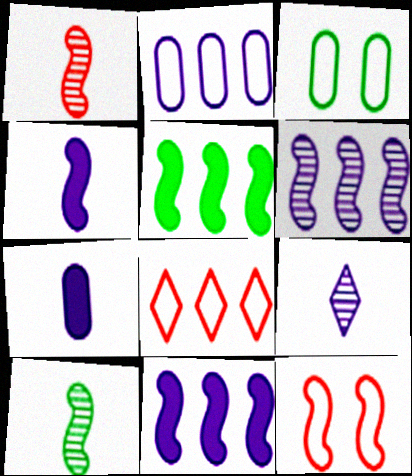[[10, 11, 12]]